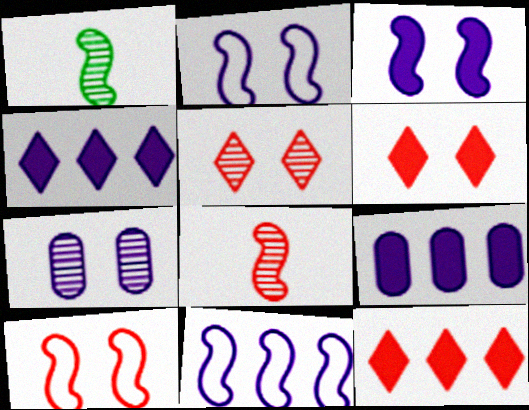[]